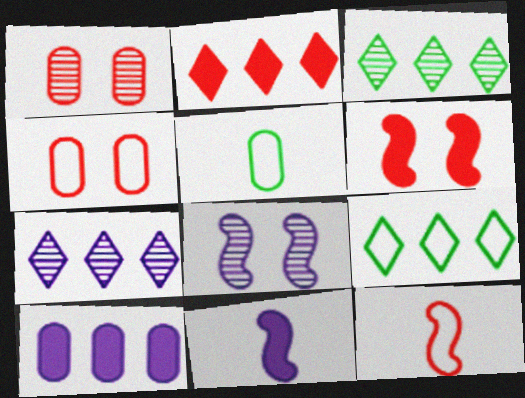[[1, 2, 12], 
[1, 5, 10], 
[1, 9, 11], 
[2, 5, 8], 
[2, 7, 9], 
[3, 4, 11], 
[5, 6, 7]]